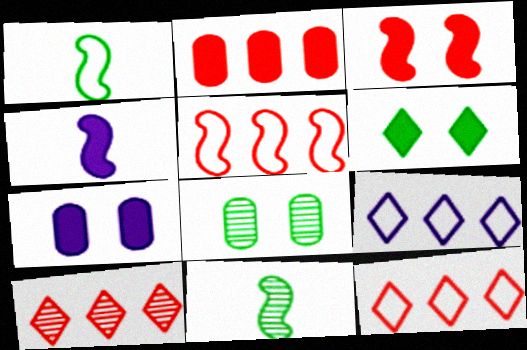[[1, 7, 10], 
[2, 4, 6], 
[2, 5, 10], 
[3, 6, 7], 
[4, 8, 12], 
[7, 11, 12]]